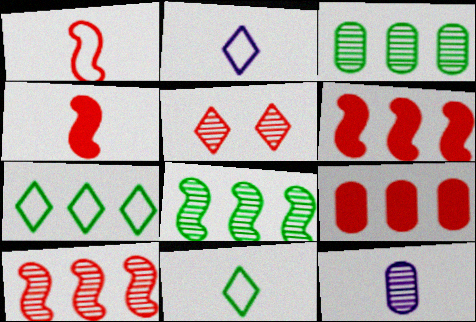[[1, 5, 9], 
[4, 11, 12], 
[5, 8, 12]]